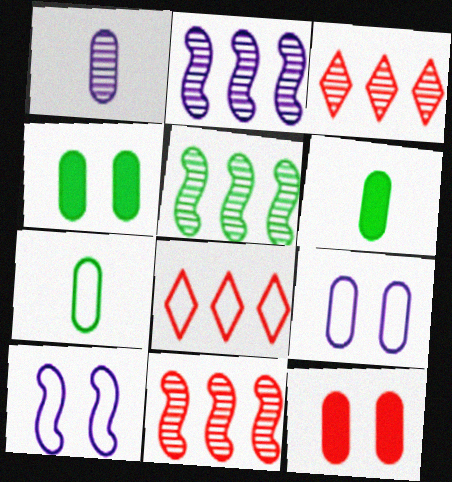[[2, 5, 11], 
[3, 6, 10], 
[7, 8, 10]]